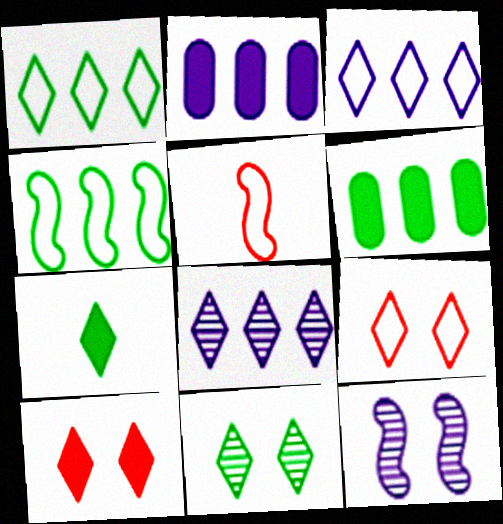[[1, 7, 11], 
[2, 5, 11], 
[7, 8, 9]]